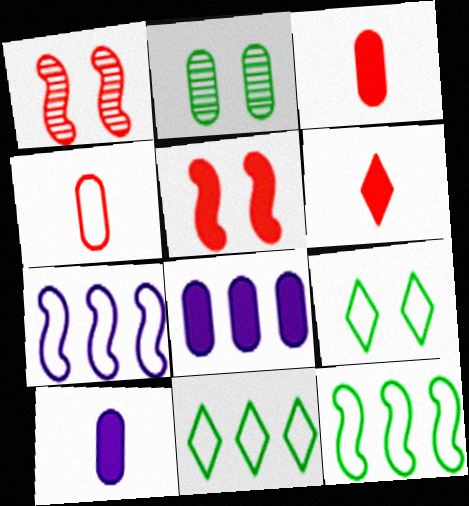[[1, 10, 11], 
[2, 4, 8], 
[2, 6, 7], 
[4, 7, 9]]